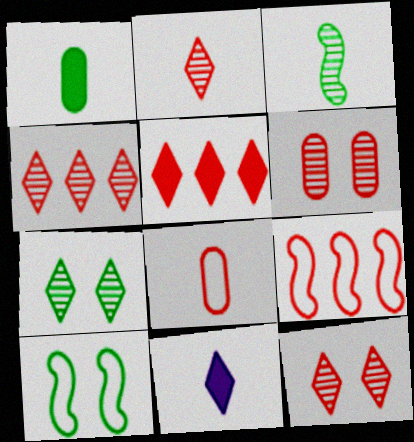[[2, 4, 12], 
[3, 8, 11]]